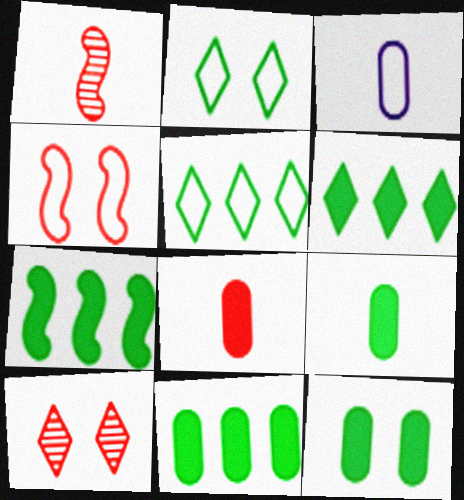[[3, 4, 5], 
[3, 7, 10], 
[6, 7, 11], 
[9, 11, 12]]